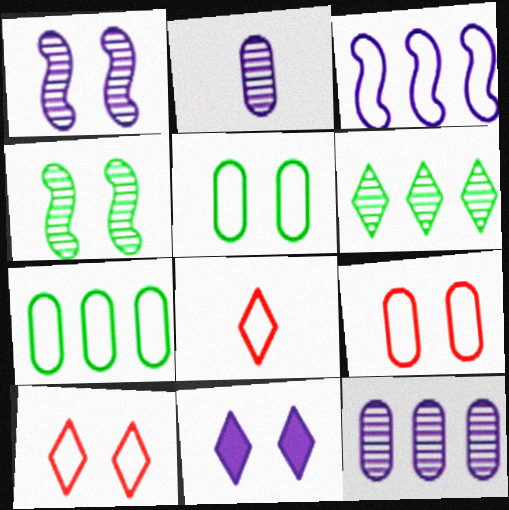[[2, 3, 11], 
[3, 5, 8], 
[4, 9, 11], 
[6, 8, 11]]